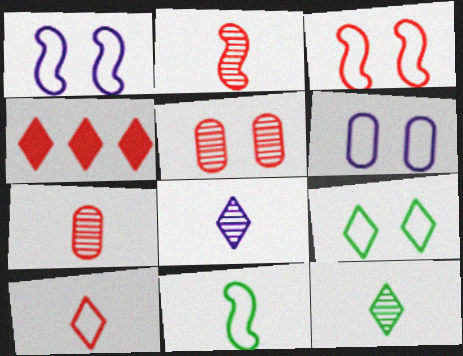[[3, 4, 7], 
[3, 6, 9], 
[4, 8, 9]]